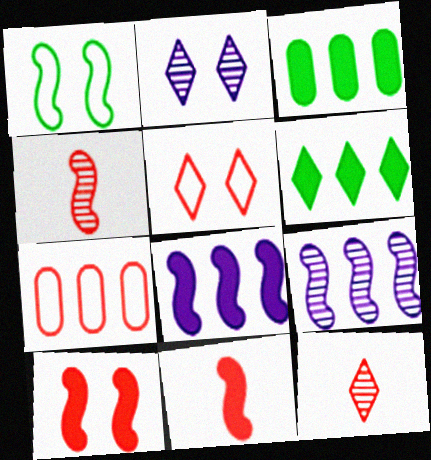[[1, 4, 8], 
[1, 9, 11], 
[6, 7, 9], 
[7, 10, 12]]